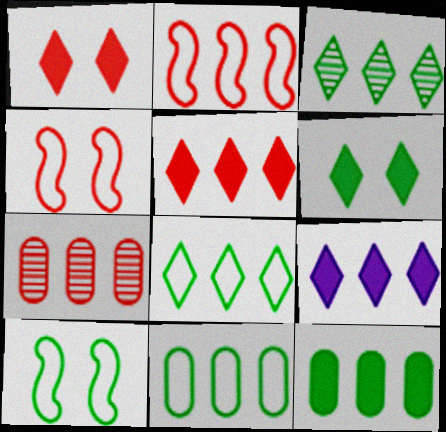[[2, 5, 7]]